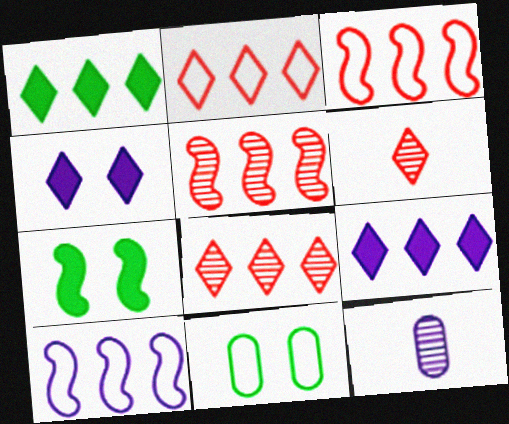[[2, 7, 12], 
[4, 10, 12]]